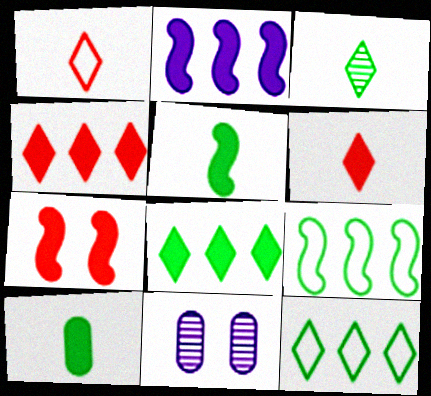[[2, 5, 7], 
[6, 9, 11]]